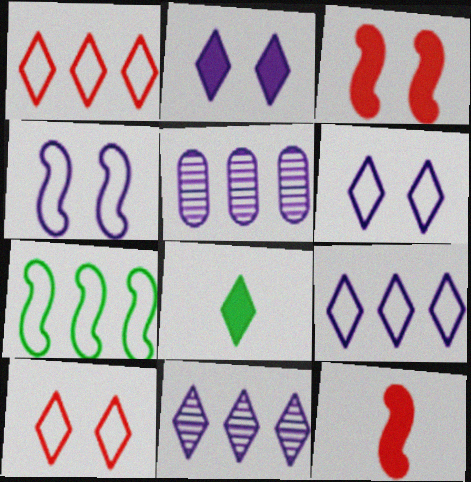[[8, 10, 11]]